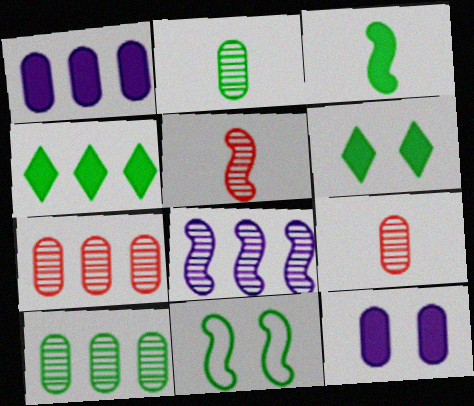[[2, 4, 11]]